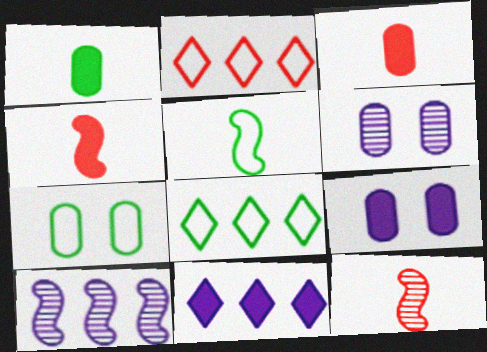[[4, 6, 8], 
[5, 7, 8], 
[7, 11, 12], 
[8, 9, 12]]